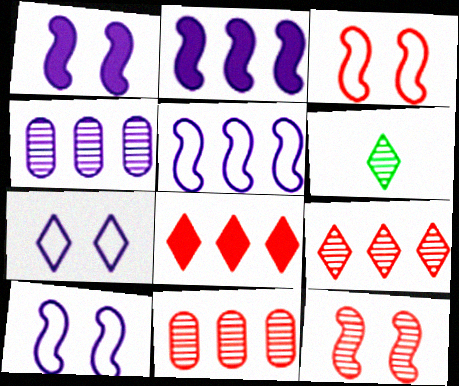[[4, 6, 12], 
[6, 7, 8]]